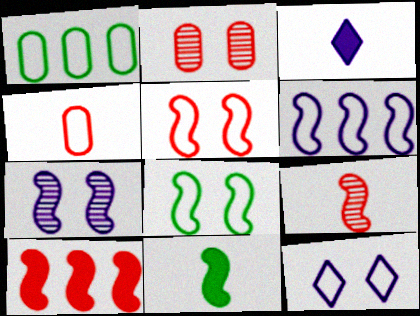[[5, 9, 10]]